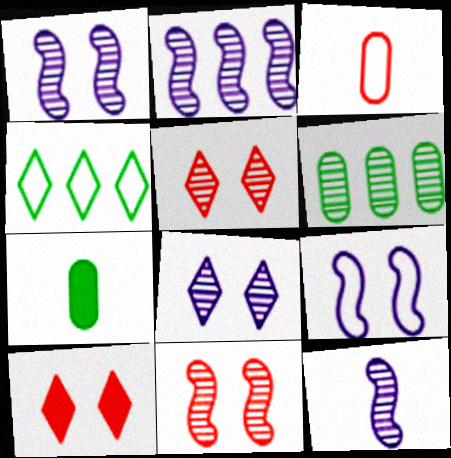[[1, 2, 12], 
[3, 4, 9], 
[5, 6, 12]]